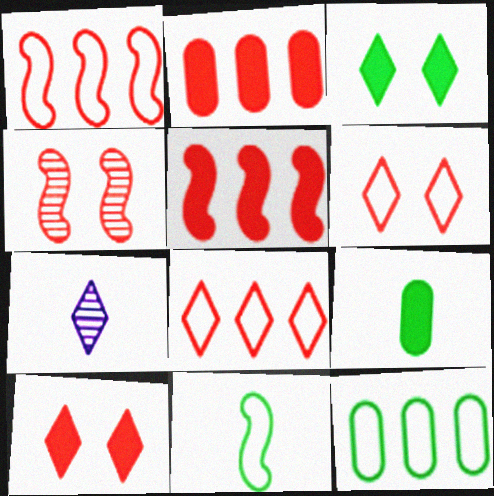[[3, 7, 8]]